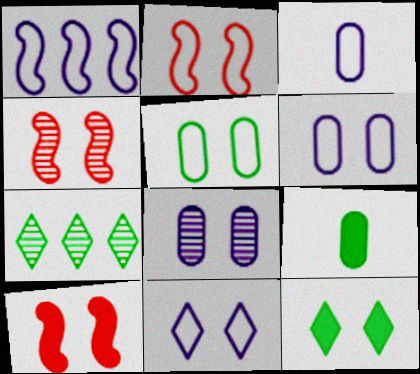[[1, 3, 11], 
[2, 4, 10], 
[2, 5, 11], 
[2, 8, 12], 
[3, 7, 10], 
[4, 6, 12]]